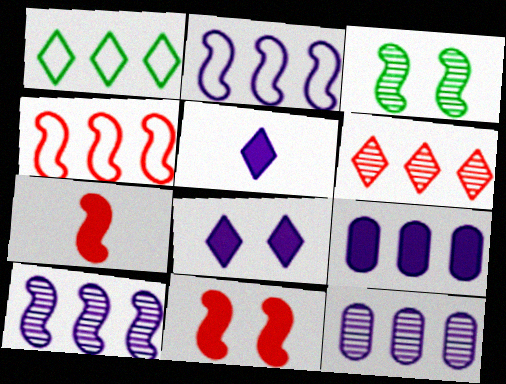[[2, 3, 7]]